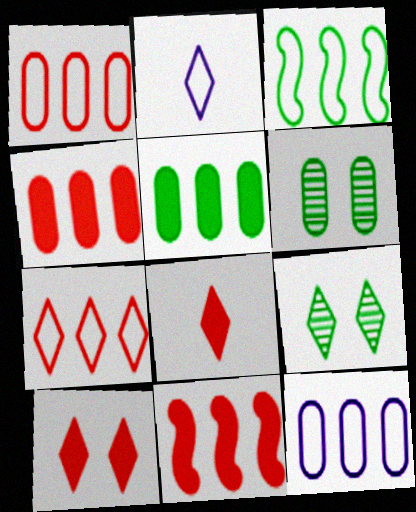[[2, 6, 11], 
[3, 7, 12]]